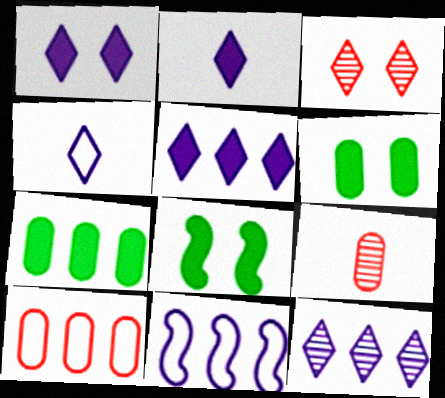[[1, 2, 5], 
[1, 4, 12]]